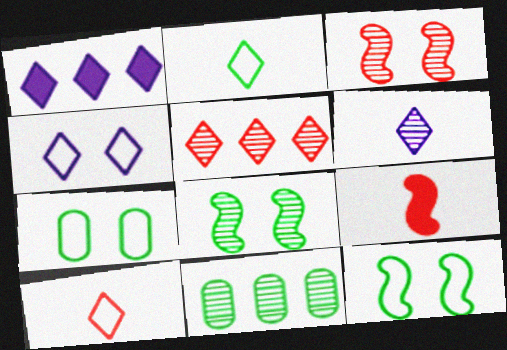[[1, 4, 6], 
[3, 6, 11], 
[4, 9, 11]]